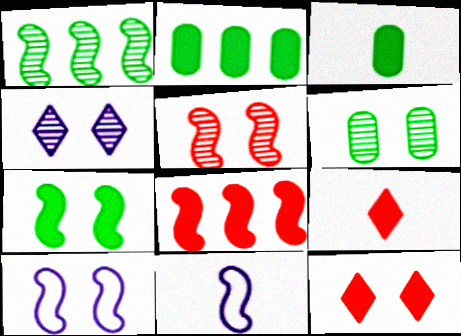[[4, 5, 6], 
[5, 7, 10], 
[6, 10, 12]]